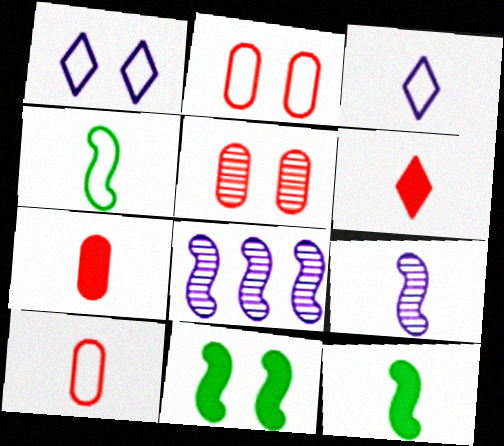[[1, 5, 11], 
[3, 4, 10]]